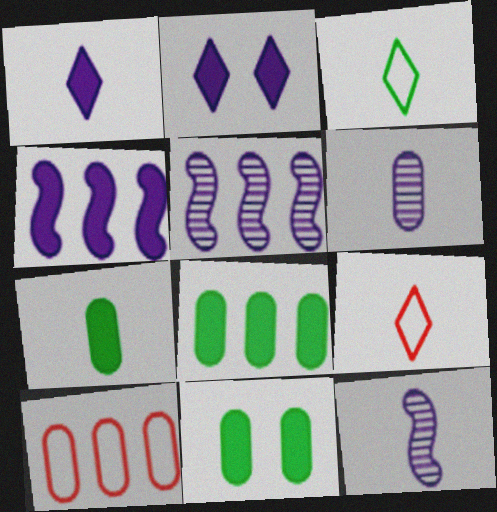[[5, 9, 11], 
[6, 10, 11], 
[7, 8, 11], 
[7, 9, 12]]